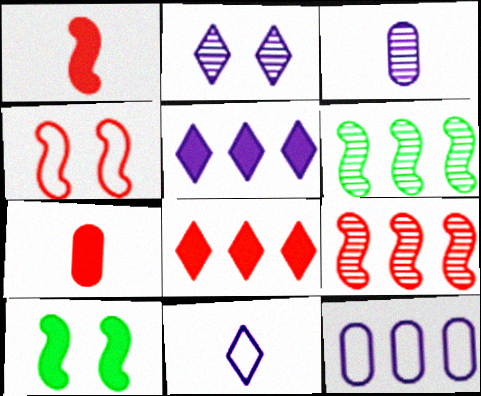[[1, 4, 9], 
[2, 5, 11], 
[5, 7, 10], 
[6, 8, 12]]